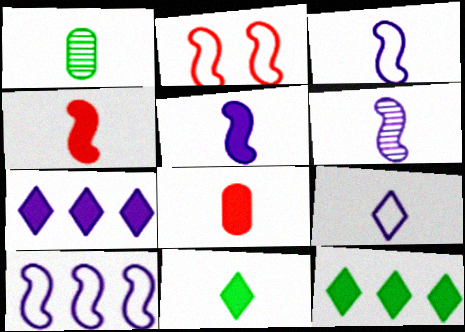[[1, 2, 7], 
[1, 4, 9], 
[3, 5, 6], 
[5, 8, 11]]